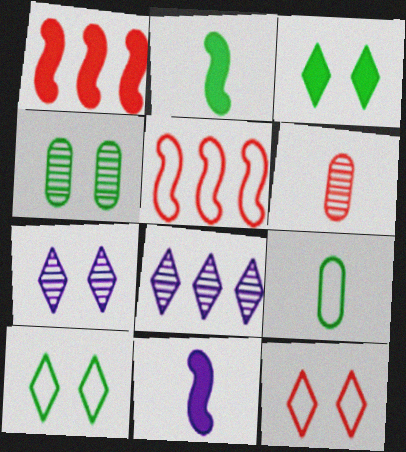[[1, 6, 12], 
[1, 7, 9], 
[3, 7, 12]]